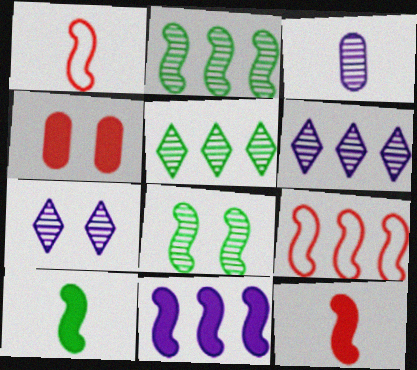[[1, 8, 11], 
[2, 9, 11]]